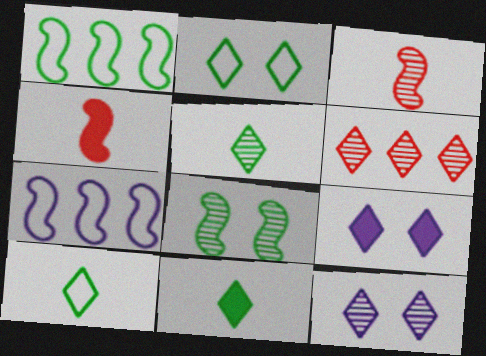[[4, 7, 8], 
[5, 6, 12], 
[5, 10, 11], 
[6, 9, 10]]